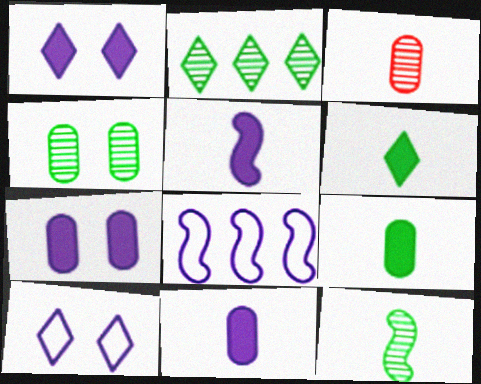[[2, 4, 12]]